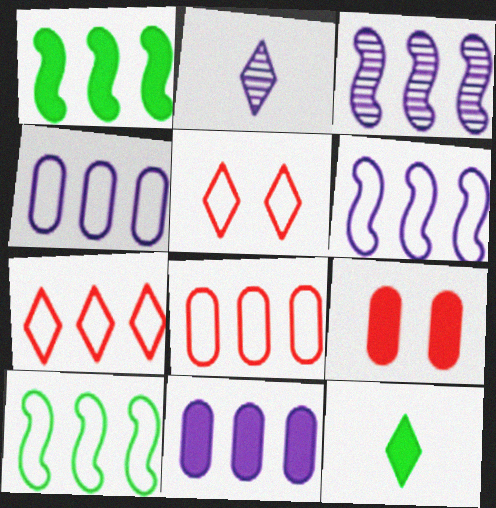[[2, 9, 10], 
[4, 7, 10]]